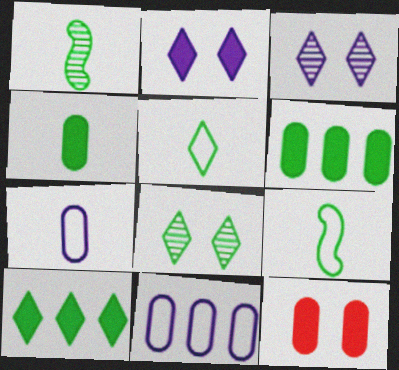[[1, 4, 5], 
[5, 8, 10], 
[6, 8, 9]]